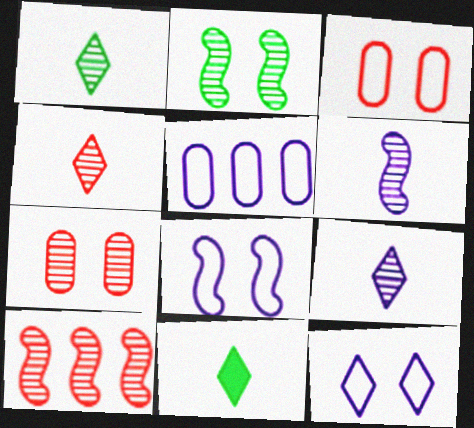[[1, 4, 9], 
[2, 6, 10], 
[4, 7, 10]]